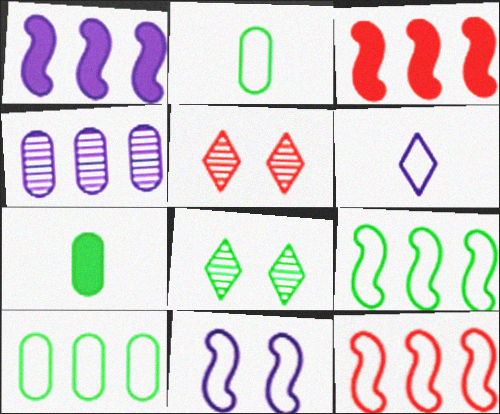[[1, 2, 5], 
[7, 8, 9]]